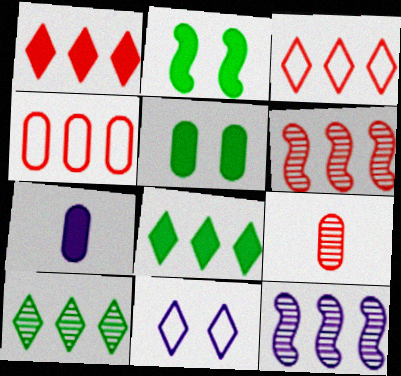[[1, 2, 7], 
[1, 4, 6], 
[4, 8, 12], 
[7, 11, 12]]